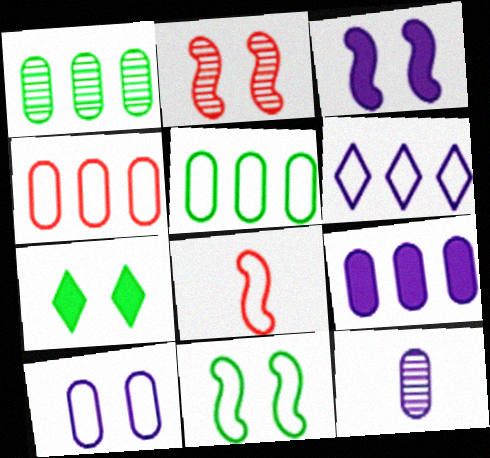[[1, 4, 9], 
[2, 3, 11], 
[2, 7, 10], 
[3, 6, 12], 
[9, 10, 12]]